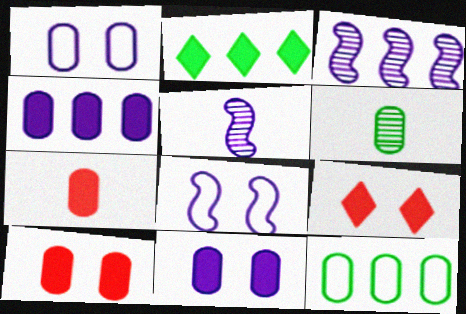[[5, 9, 12]]